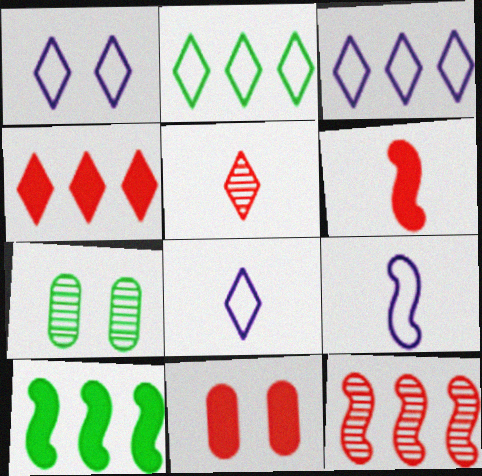[[1, 3, 8], 
[3, 6, 7], 
[4, 6, 11], 
[4, 7, 9]]